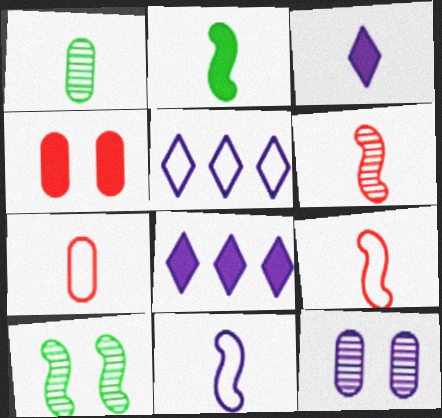[[1, 3, 9], 
[2, 4, 8], 
[2, 6, 11], 
[7, 8, 10], 
[8, 11, 12]]